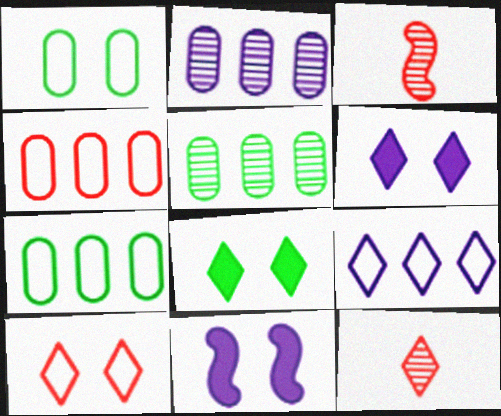[[3, 6, 7], 
[7, 11, 12], 
[8, 9, 12]]